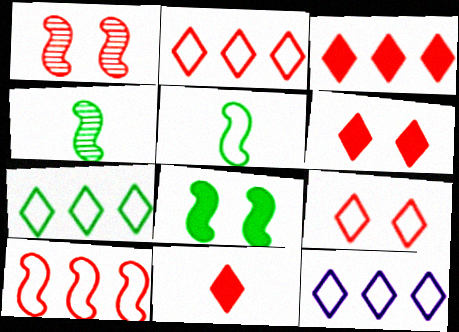[[2, 7, 12], 
[3, 6, 11]]